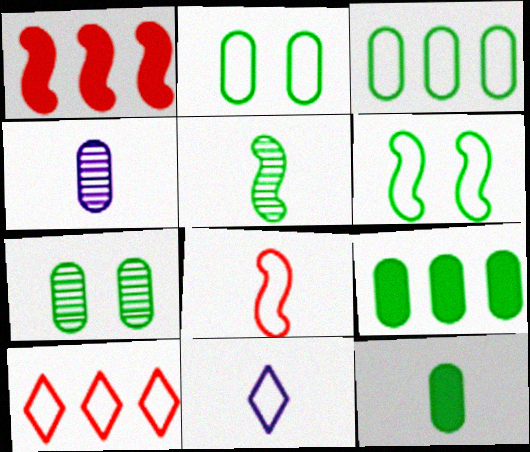[[1, 7, 11], 
[3, 7, 12]]